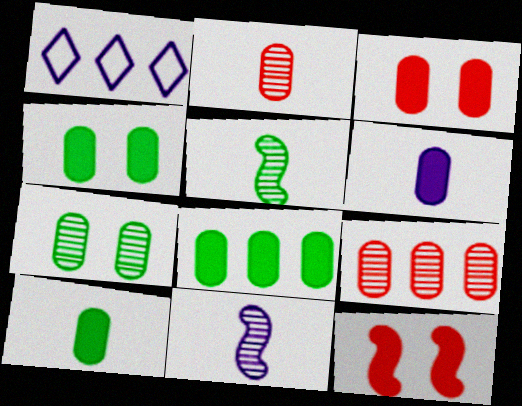[[1, 3, 5], 
[3, 6, 8], 
[4, 8, 10]]